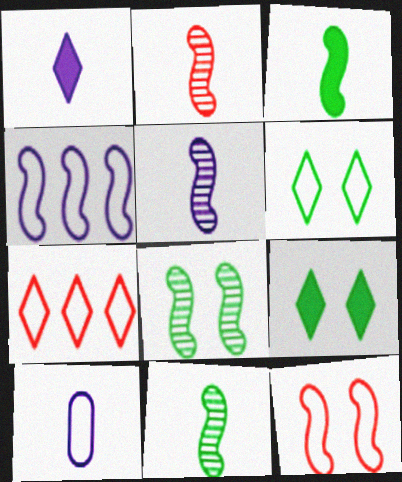[[1, 5, 10], 
[2, 5, 11]]